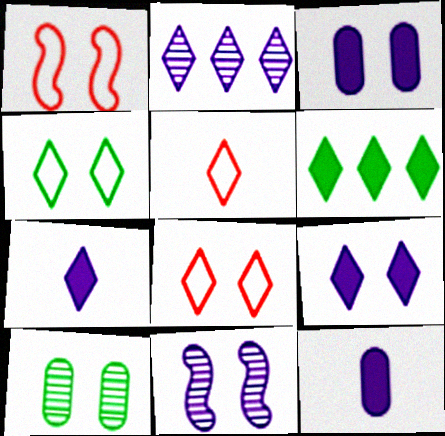[[1, 9, 10]]